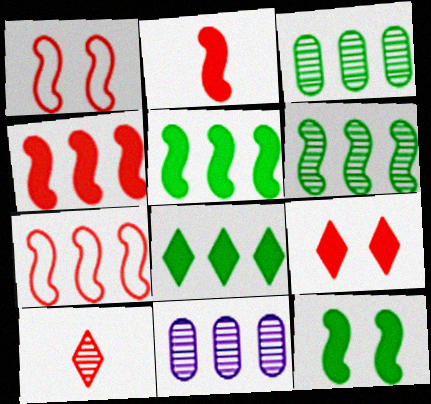[[7, 8, 11]]